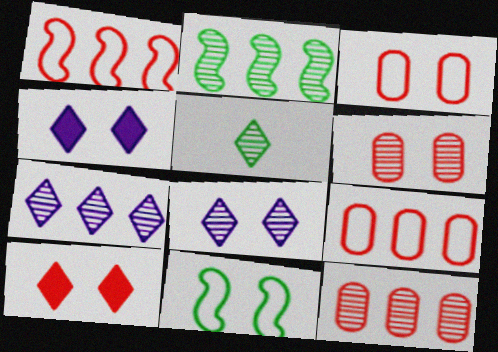[[2, 7, 12], 
[4, 6, 11]]